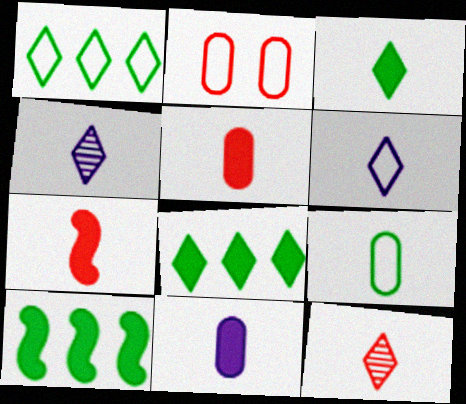[[2, 4, 10], 
[3, 6, 12], 
[3, 7, 11], 
[4, 7, 9]]